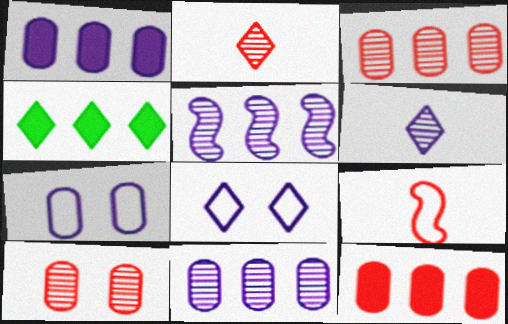[[2, 4, 8]]